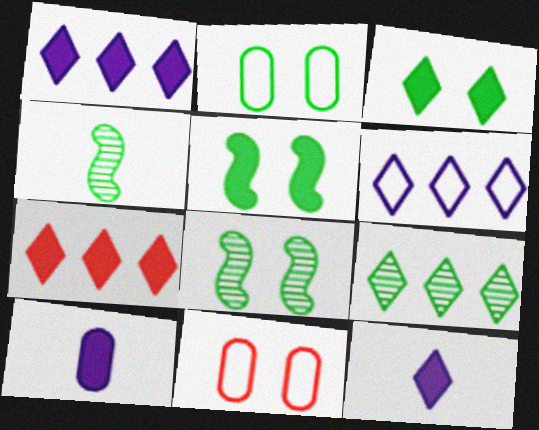[[1, 4, 11], 
[2, 3, 8], 
[3, 7, 12], 
[5, 7, 10], 
[6, 7, 9]]